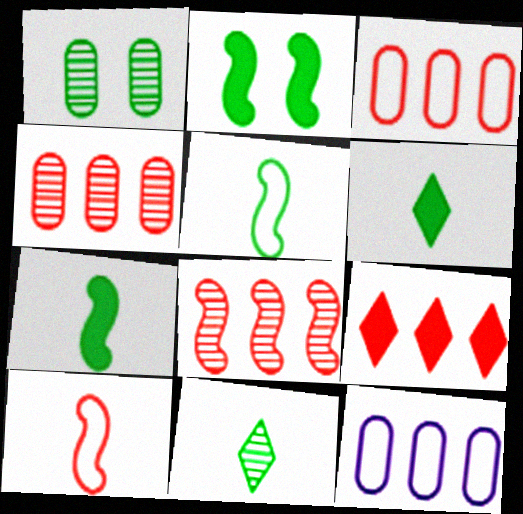[[3, 8, 9]]